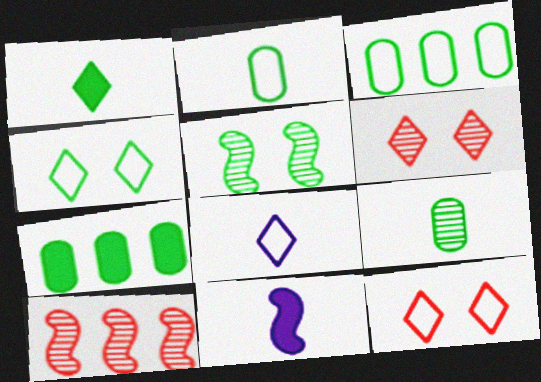[[1, 3, 5], 
[3, 6, 11]]